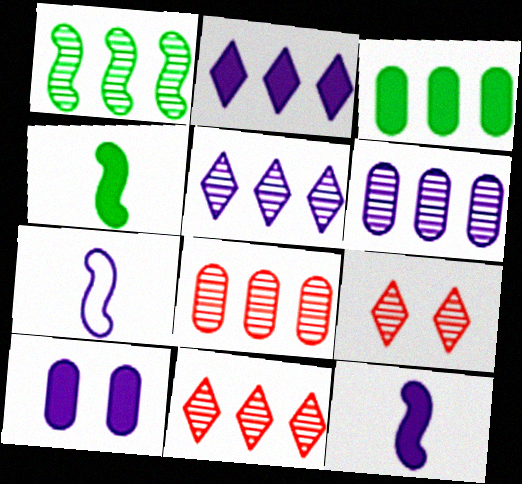[[1, 5, 8], 
[1, 6, 11], 
[2, 10, 12], 
[3, 7, 9], 
[5, 7, 10]]